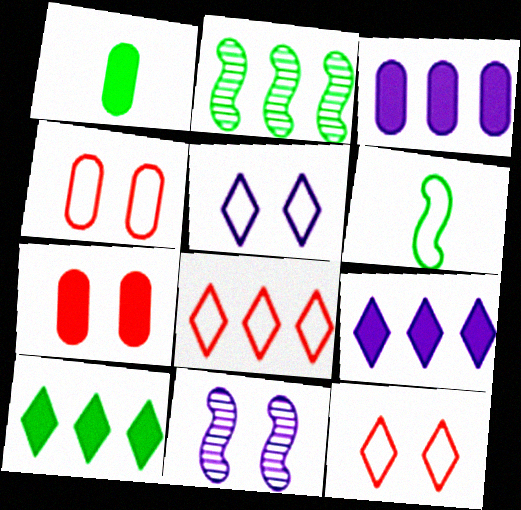[[1, 3, 7], 
[1, 8, 11], 
[2, 3, 8]]